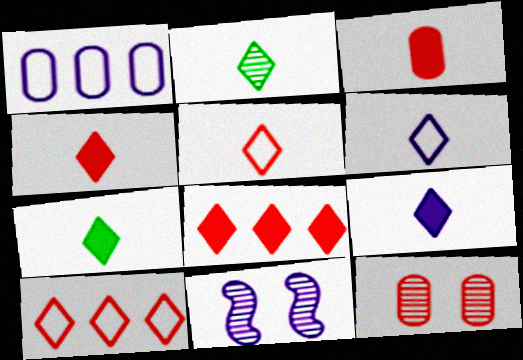[[1, 9, 11], 
[2, 4, 6], 
[2, 5, 9], 
[4, 7, 9]]